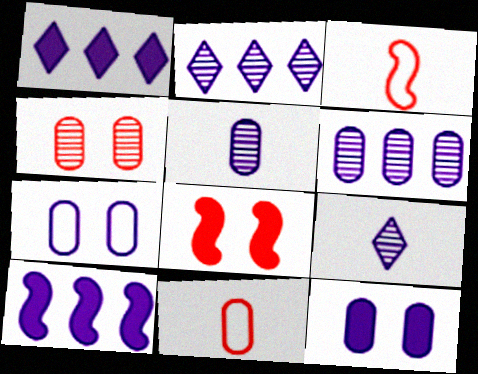[[7, 9, 10]]